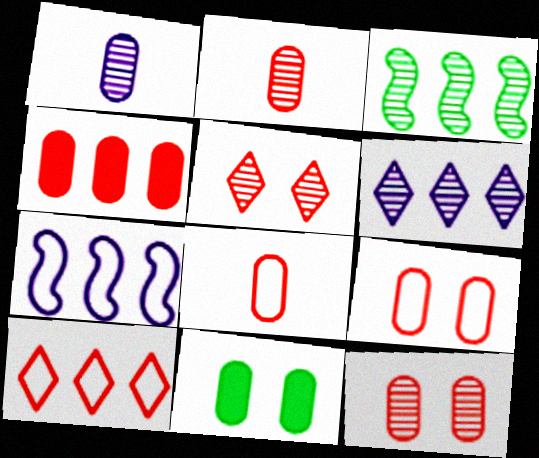[[1, 3, 5], 
[2, 4, 9], 
[4, 8, 12]]